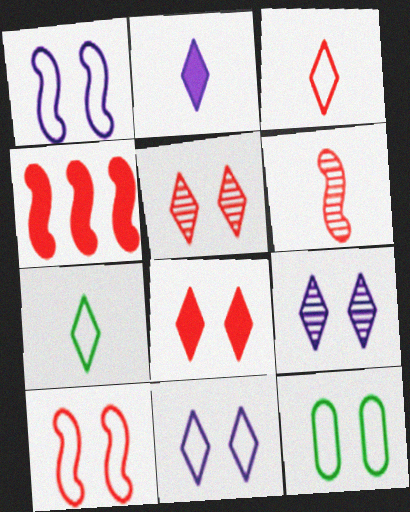[[4, 6, 10], 
[10, 11, 12]]